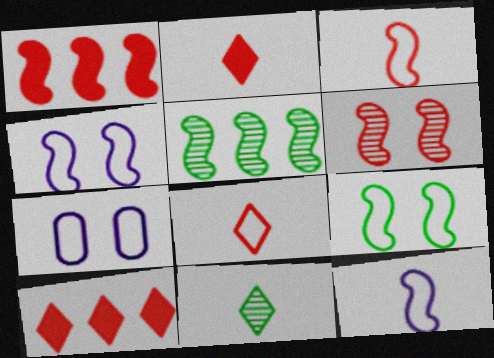[[1, 3, 6], 
[1, 7, 11], 
[2, 5, 7]]